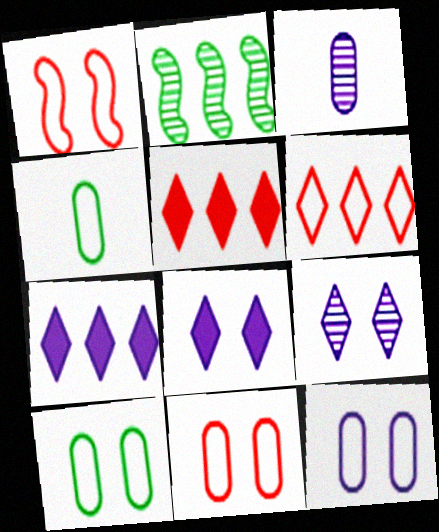[[10, 11, 12]]